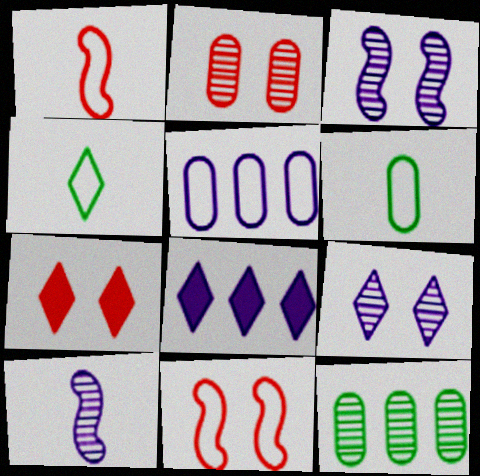[[2, 7, 11], 
[4, 5, 11]]